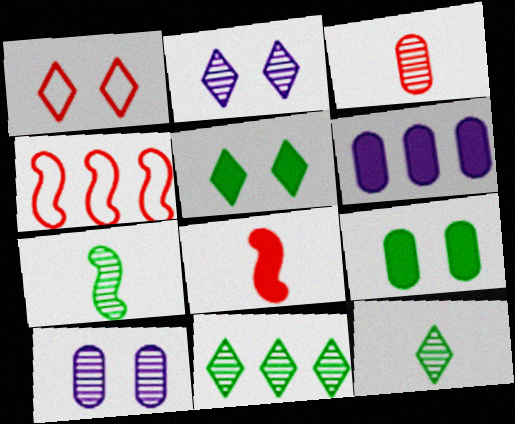[[1, 2, 5], 
[1, 6, 7], 
[4, 6, 11], 
[5, 6, 8]]